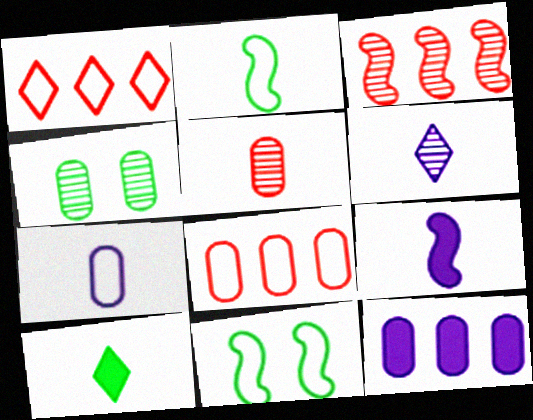[[1, 4, 9], 
[1, 7, 11], 
[3, 4, 6], 
[3, 9, 11], 
[6, 7, 9]]